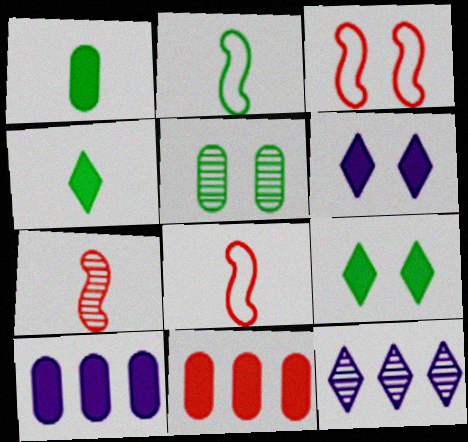[[1, 3, 12], 
[3, 5, 6], 
[5, 7, 12]]